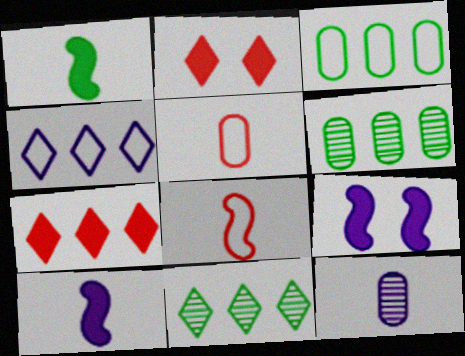[[4, 7, 11], 
[4, 9, 12], 
[5, 9, 11]]